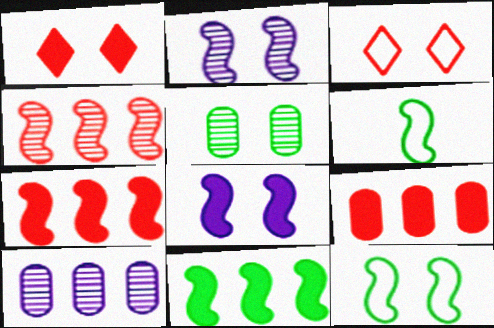[[1, 6, 10], 
[2, 6, 7], 
[3, 5, 8], 
[4, 6, 8]]